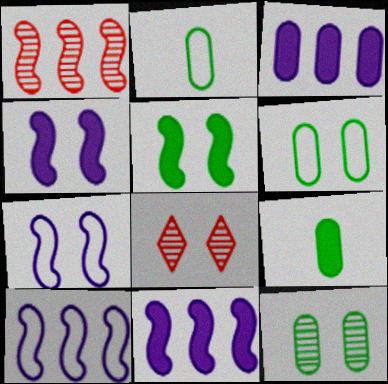[[2, 8, 11], 
[4, 6, 8], 
[8, 9, 10]]